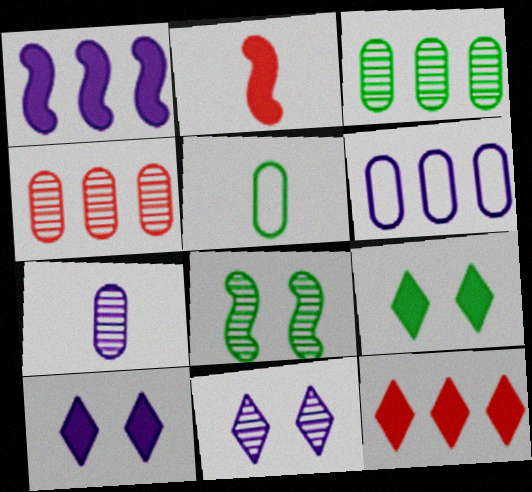[]